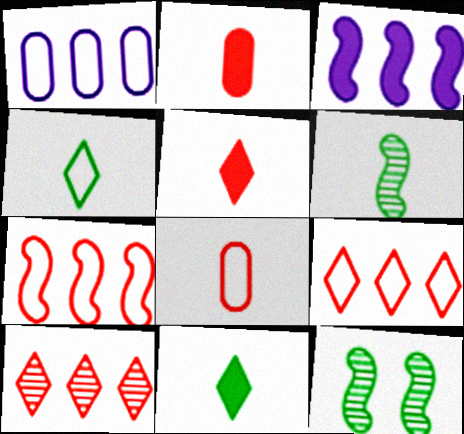[[1, 5, 12]]